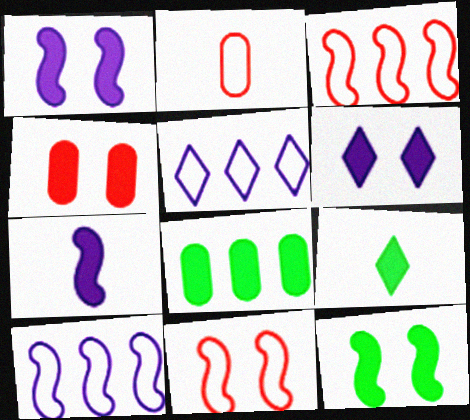[[4, 6, 12], 
[8, 9, 12]]